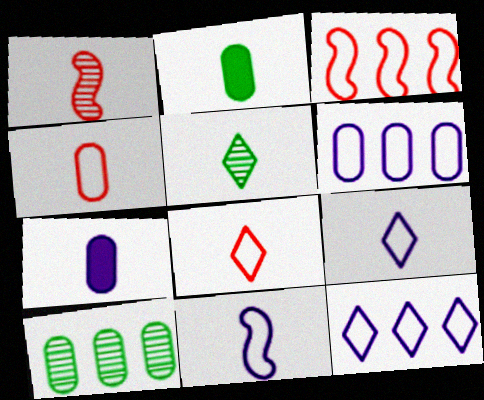[[1, 2, 9]]